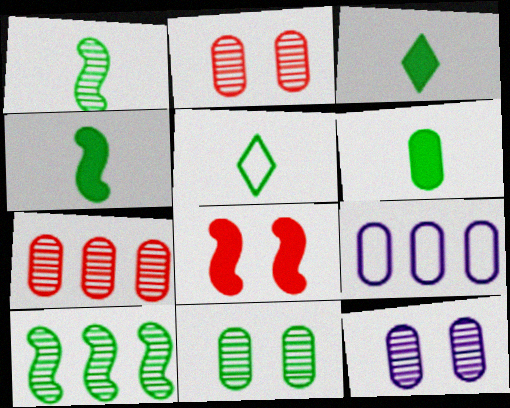[[1, 5, 6], 
[2, 6, 9], 
[2, 11, 12], 
[3, 4, 6]]